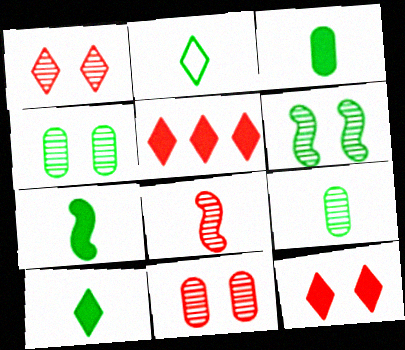[[2, 7, 9], 
[3, 7, 10]]